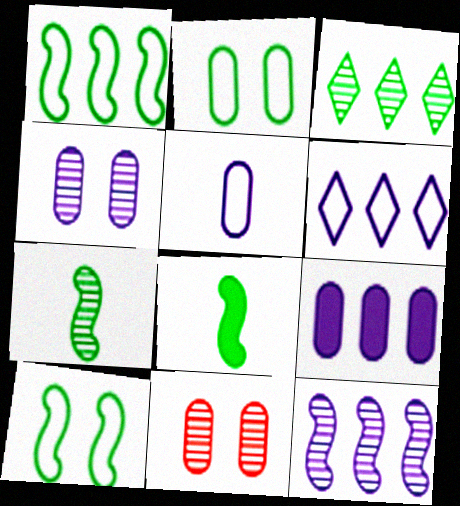[[2, 3, 8], 
[4, 5, 9], 
[6, 8, 11], 
[6, 9, 12]]